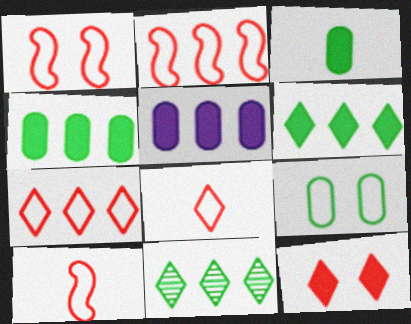[[1, 2, 10], 
[2, 5, 11]]